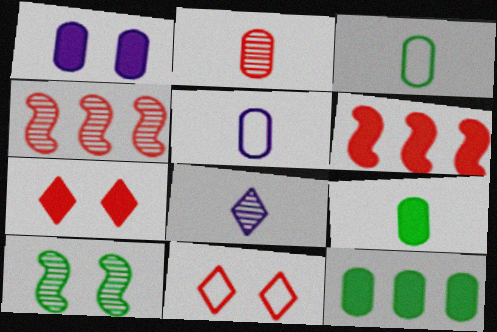[[1, 10, 11], 
[2, 5, 9], 
[2, 6, 11]]